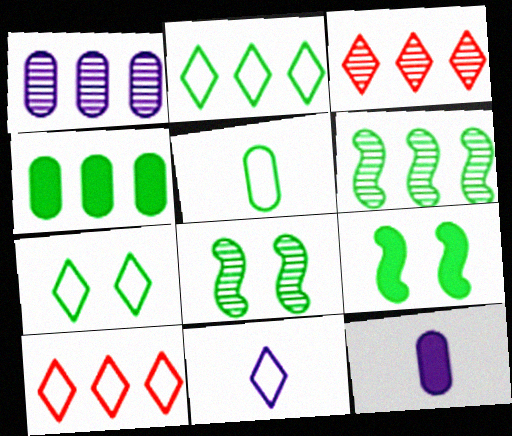[[1, 3, 6], 
[2, 4, 6], 
[7, 10, 11], 
[8, 10, 12]]